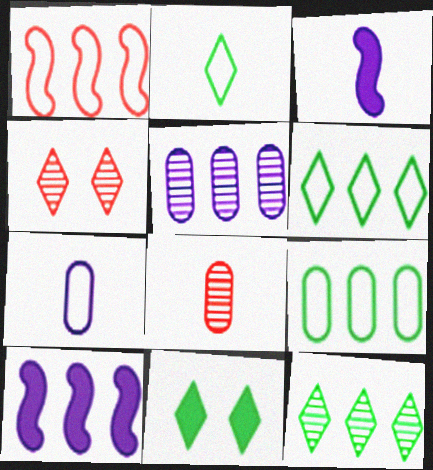[[2, 3, 8], 
[2, 11, 12], 
[3, 4, 9]]